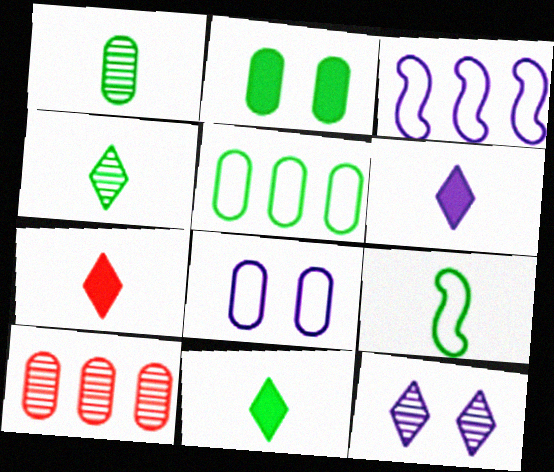[[1, 2, 5], 
[1, 9, 11], 
[6, 7, 11]]